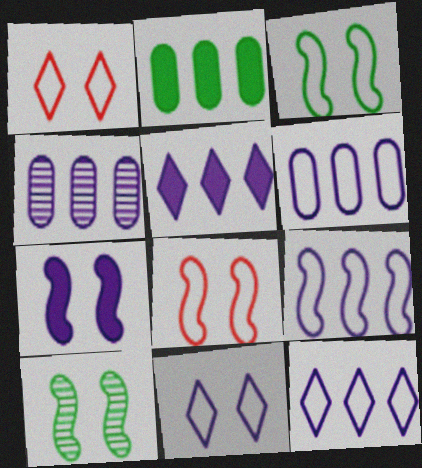[[4, 5, 9], 
[6, 9, 12], 
[7, 8, 10]]